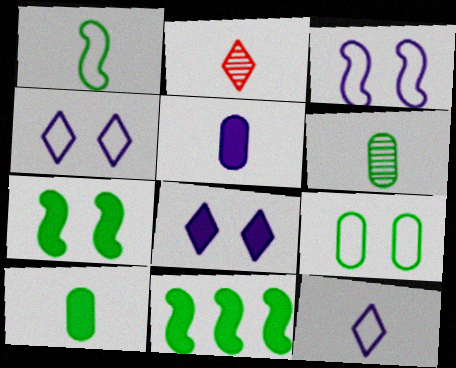[[1, 2, 5]]